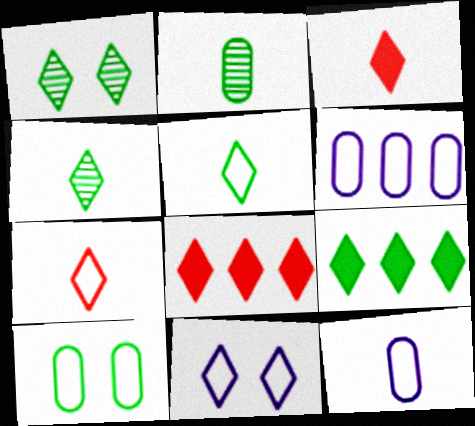[[1, 5, 9], 
[4, 8, 11]]